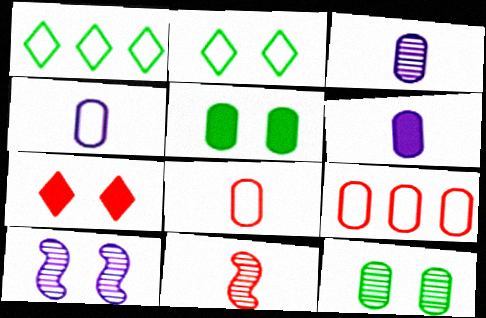[[3, 4, 6], 
[3, 5, 9], 
[6, 9, 12], 
[7, 9, 11]]